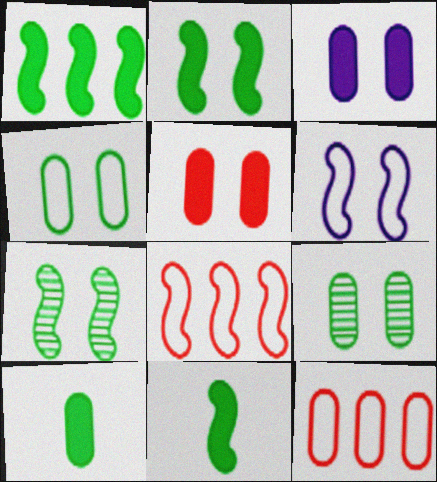[[1, 2, 11]]